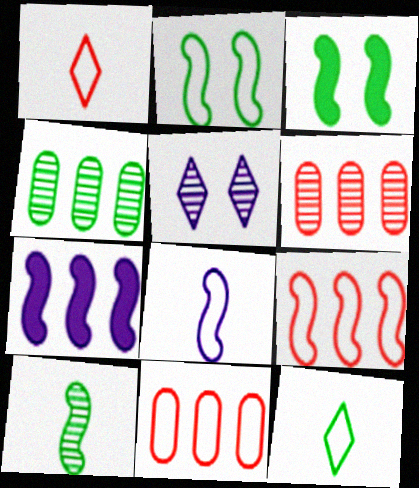[[2, 8, 9], 
[3, 4, 12], 
[5, 6, 10]]